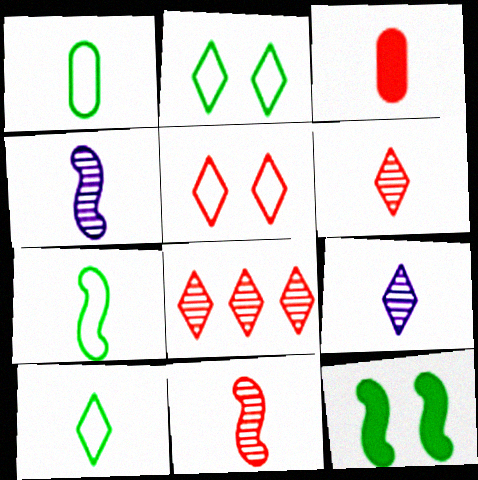[[1, 7, 10], 
[3, 4, 10], 
[3, 7, 9]]